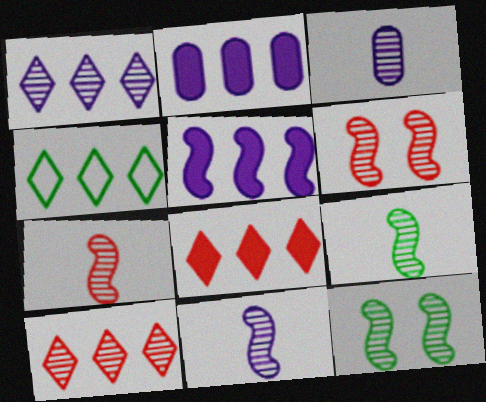[[1, 4, 8], 
[3, 10, 12], 
[7, 9, 11]]